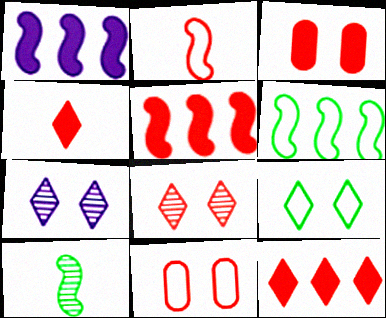[[3, 4, 5]]